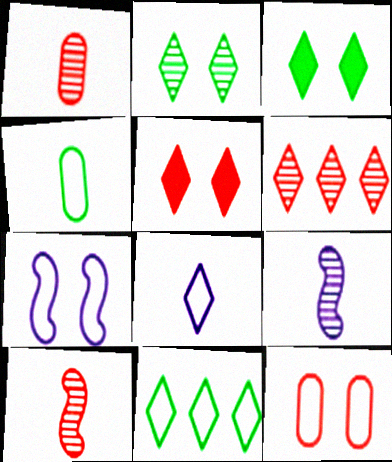[[3, 6, 8]]